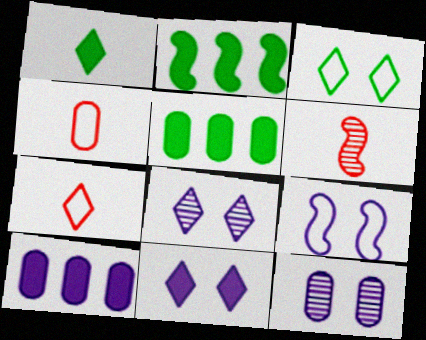[[2, 4, 8], 
[2, 6, 9], 
[2, 7, 12], 
[3, 6, 10], 
[4, 5, 12], 
[9, 11, 12]]